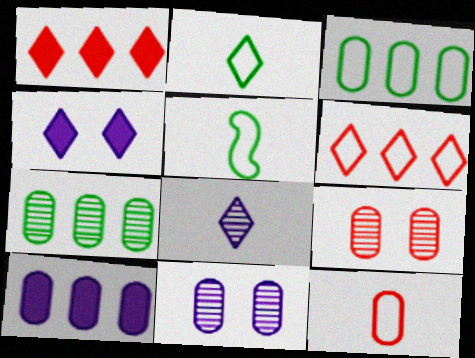[[1, 5, 11]]